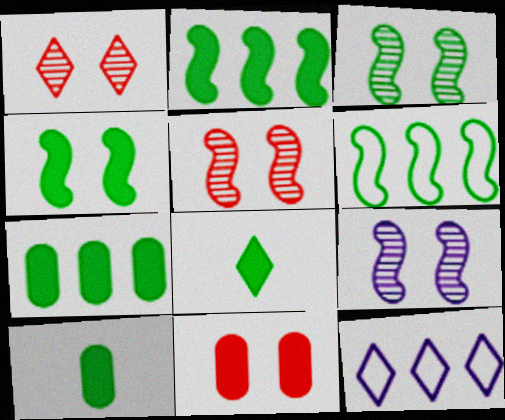[[1, 8, 12], 
[3, 5, 9], 
[4, 7, 8], 
[5, 10, 12]]